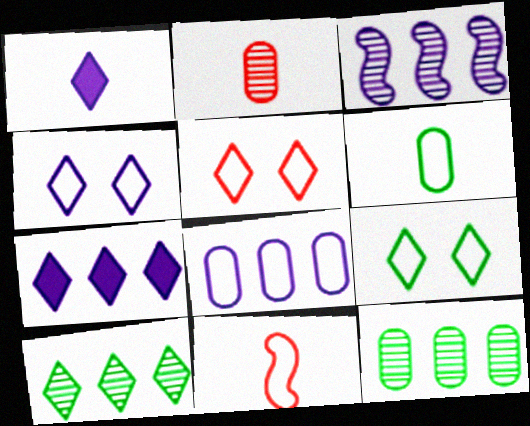[[1, 5, 10], 
[3, 7, 8], 
[4, 5, 9], 
[8, 9, 11]]